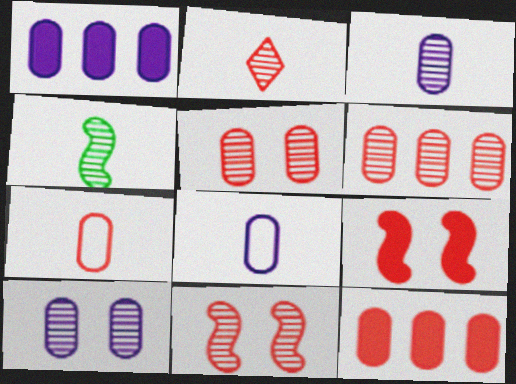[[1, 8, 10], 
[2, 3, 4], 
[2, 6, 11], 
[5, 7, 12]]